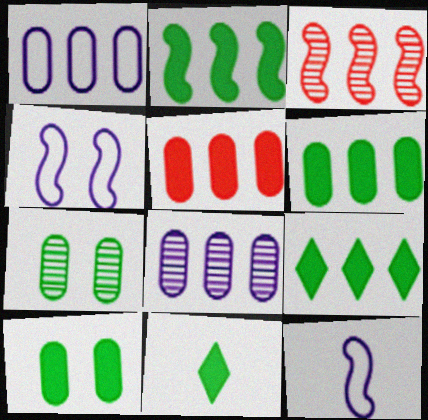[[1, 3, 9], 
[2, 6, 9], 
[2, 10, 11]]